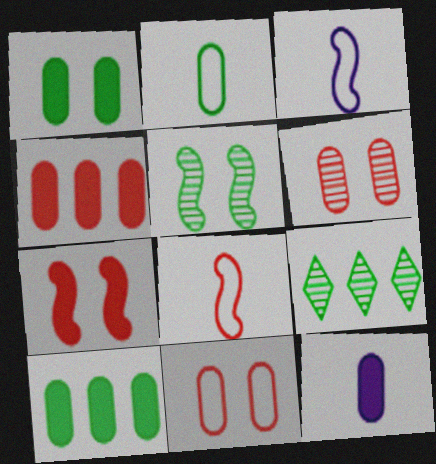[[1, 4, 12]]